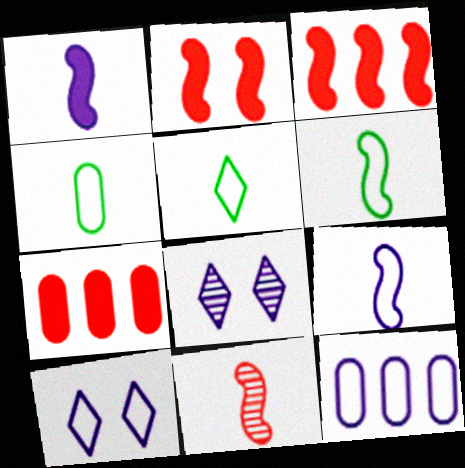[[1, 6, 11], 
[1, 8, 12], 
[3, 4, 8], 
[4, 5, 6], 
[6, 7, 8], 
[9, 10, 12]]